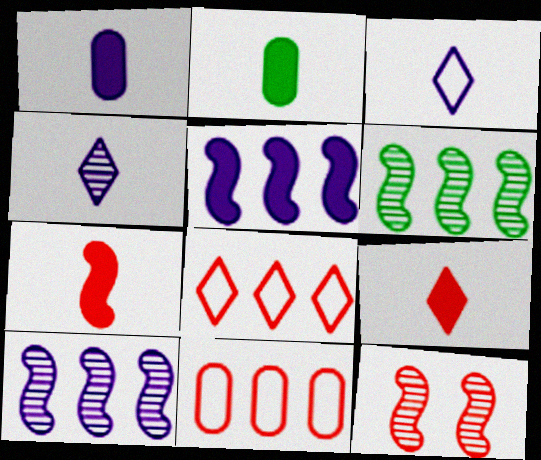[[9, 11, 12]]